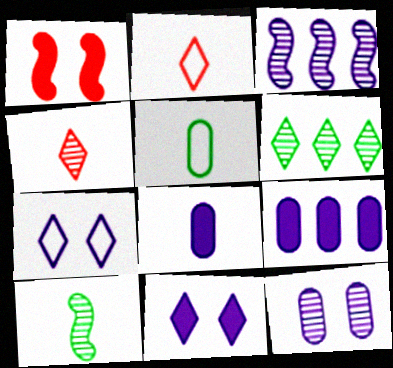[[2, 6, 11], 
[2, 8, 10], 
[3, 7, 8]]